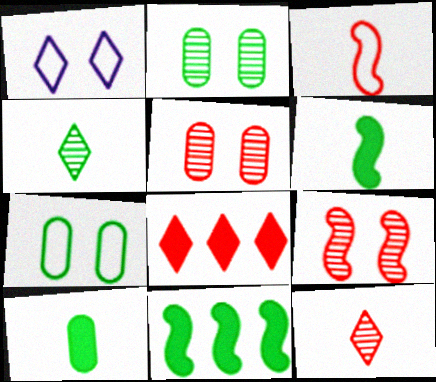[[1, 4, 8], 
[3, 5, 8], 
[4, 7, 11]]